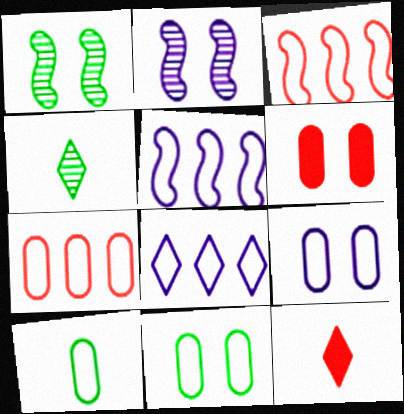[[4, 5, 6], 
[7, 9, 10]]